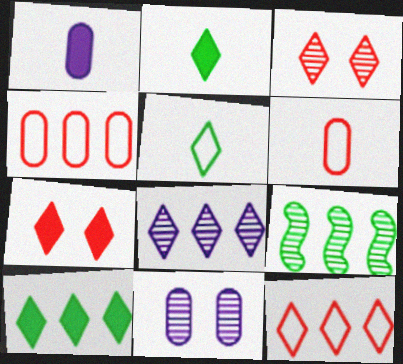[[5, 7, 8], 
[8, 10, 12]]